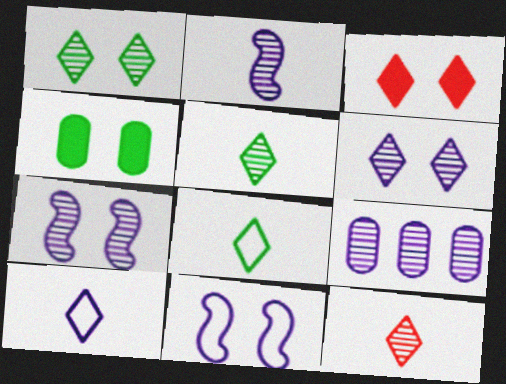[[2, 6, 9]]